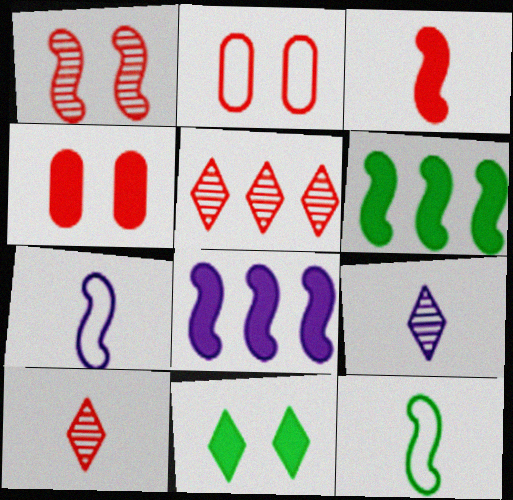[[1, 6, 7], 
[1, 8, 12], 
[2, 3, 5], 
[2, 6, 9]]